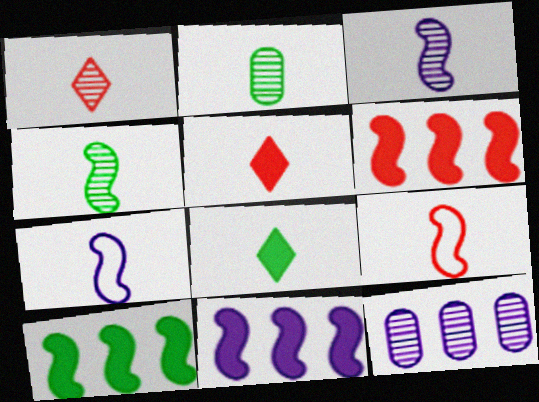[[1, 2, 3], 
[2, 5, 7], 
[6, 10, 11]]